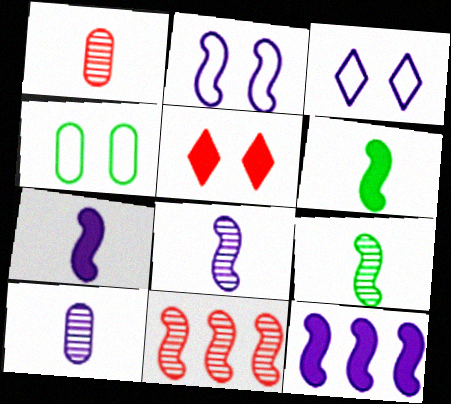[[2, 6, 11], 
[2, 8, 12], 
[3, 10, 12]]